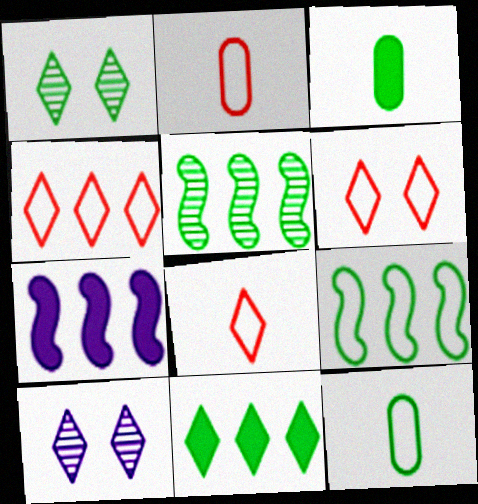[[1, 2, 7], 
[1, 3, 9], 
[4, 6, 8], 
[8, 10, 11]]